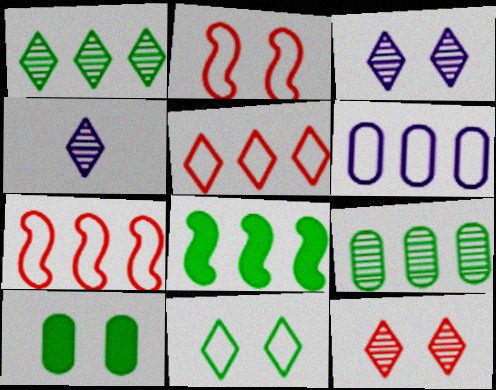[[1, 4, 12], 
[2, 3, 10], 
[4, 7, 10]]